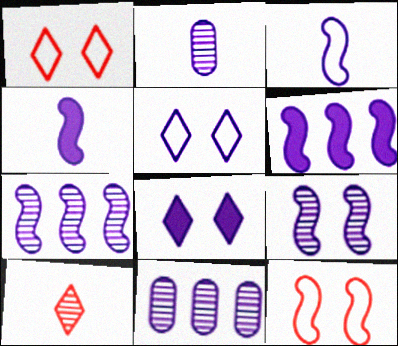[[2, 5, 6], 
[3, 6, 9], 
[3, 8, 11], 
[4, 5, 11]]